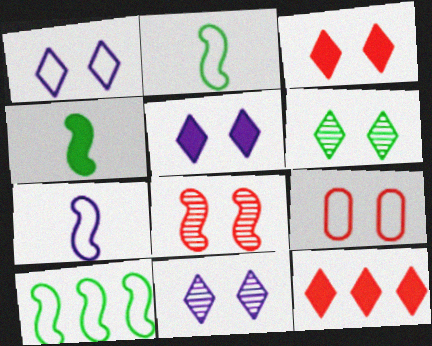[[1, 3, 6], 
[1, 5, 11], 
[3, 8, 9]]